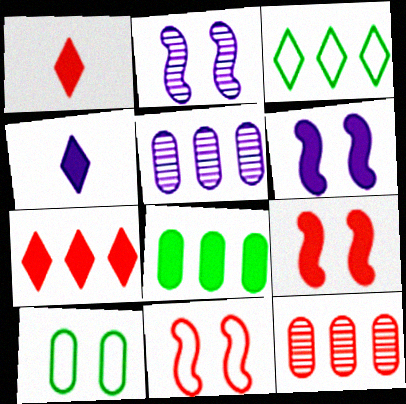[[1, 6, 8], 
[1, 11, 12], 
[4, 8, 9]]